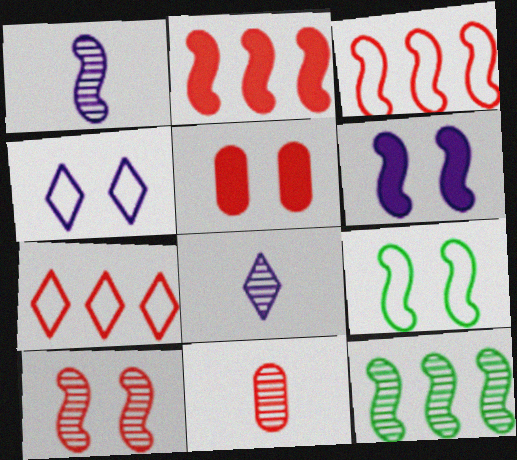[[1, 2, 9], 
[1, 10, 12], 
[6, 9, 10]]